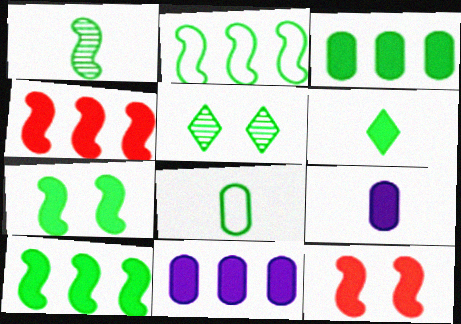[[1, 2, 7], 
[1, 6, 8], 
[3, 6, 7], 
[5, 8, 10], 
[6, 11, 12]]